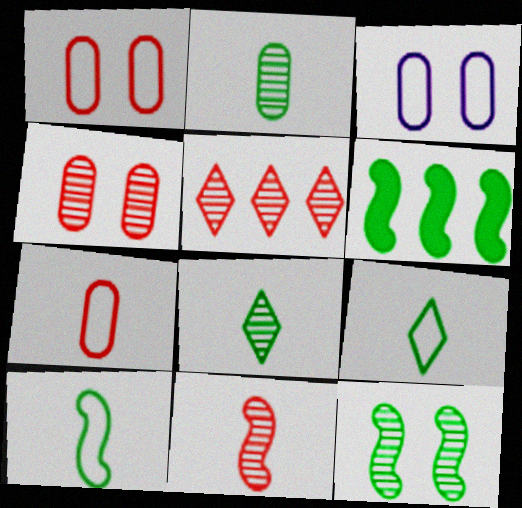[[4, 5, 11], 
[6, 10, 12]]